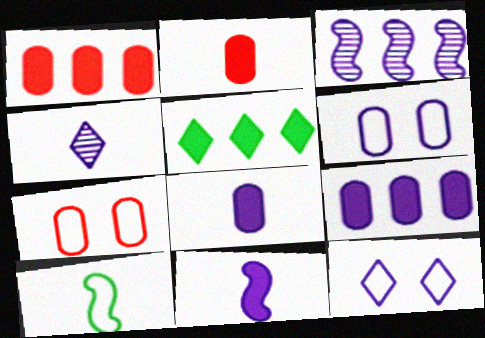[[2, 4, 10], 
[3, 8, 12]]